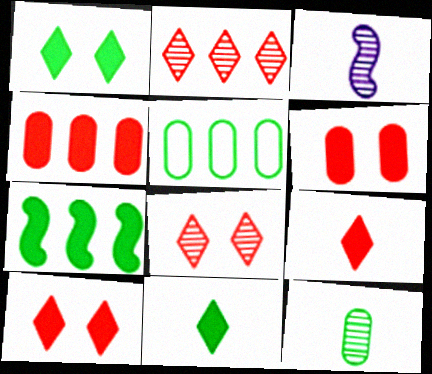[[3, 5, 10]]